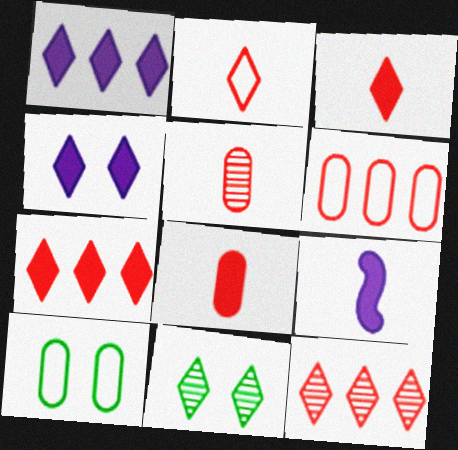[[1, 2, 11], 
[6, 9, 11], 
[9, 10, 12]]